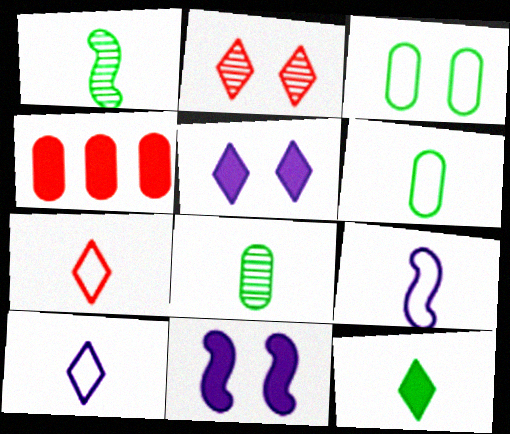[[1, 6, 12], 
[2, 3, 11], 
[4, 11, 12], 
[6, 7, 9]]